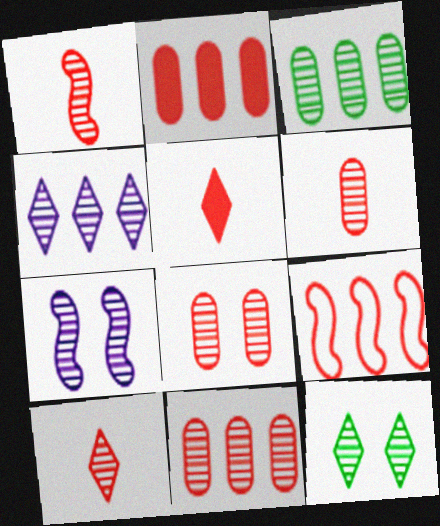[[1, 6, 10], 
[3, 7, 10], 
[4, 10, 12], 
[5, 8, 9], 
[6, 8, 11], 
[7, 8, 12]]